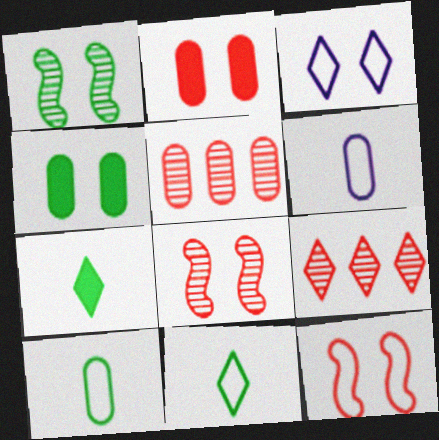[[1, 2, 3], 
[3, 4, 8], 
[3, 7, 9], 
[4, 5, 6]]